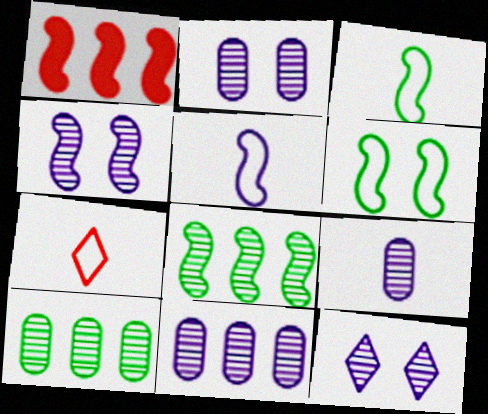[[1, 3, 4], 
[2, 4, 12], 
[2, 9, 11]]